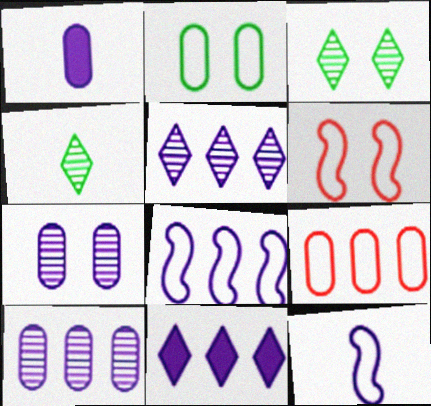[[7, 11, 12], 
[8, 10, 11]]